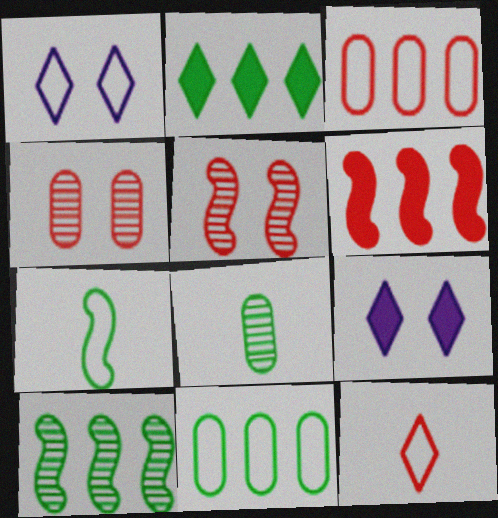[[1, 3, 7], 
[1, 6, 8], 
[2, 10, 11], 
[4, 6, 12]]